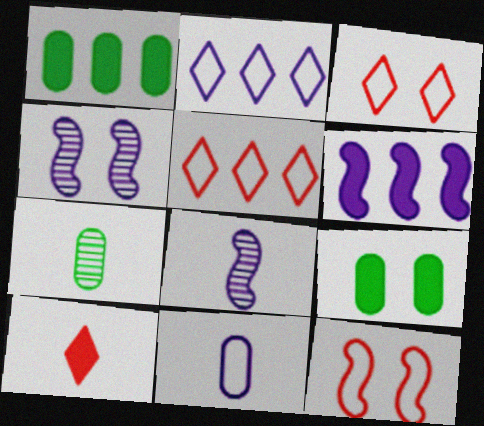[[1, 3, 8], 
[3, 4, 9], 
[3, 6, 7], 
[5, 8, 9], 
[6, 9, 10]]